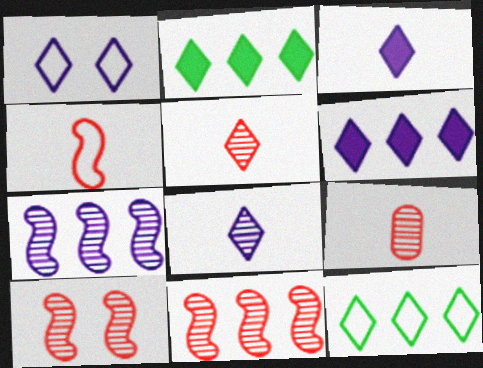[[1, 2, 5], 
[1, 6, 8]]